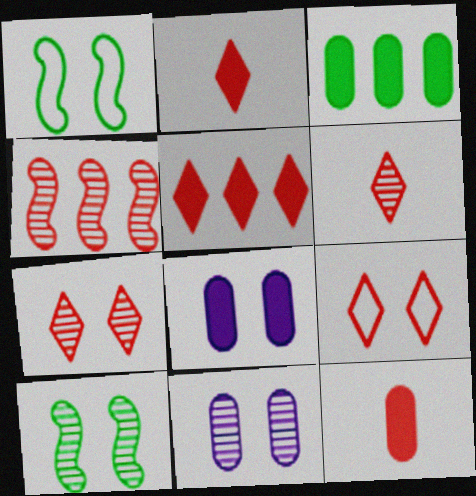[[1, 7, 8], 
[3, 8, 12], 
[4, 9, 12], 
[5, 6, 9], 
[7, 10, 11], 
[8, 9, 10]]